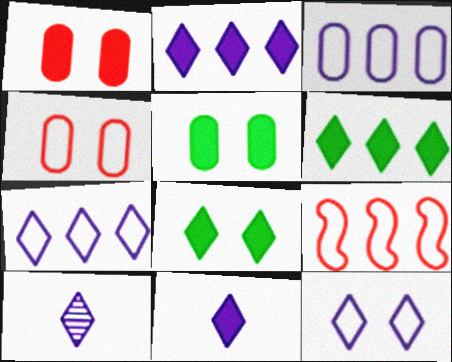[[2, 10, 12], 
[5, 9, 10]]